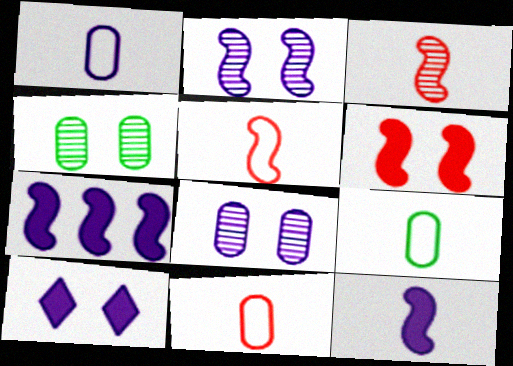[[1, 9, 11]]